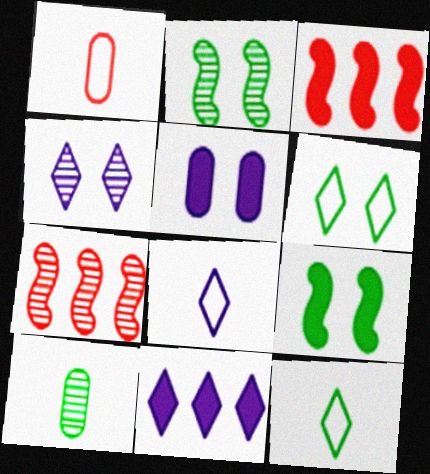[[1, 2, 11], 
[4, 7, 10], 
[4, 8, 11], 
[5, 7, 12]]